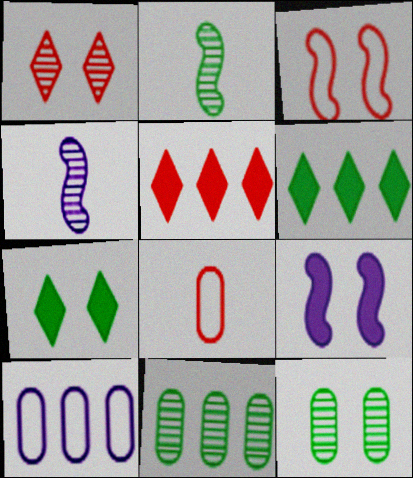[[1, 4, 11]]